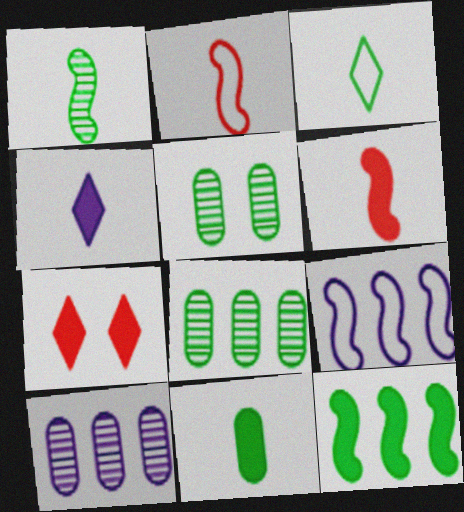[[1, 3, 11], 
[3, 5, 12], 
[4, 6, 11]]